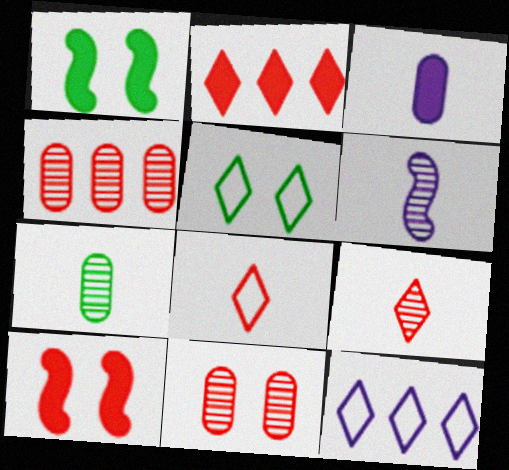[[1, 2, 3], 
[4, 8, 10], 
[5, 8, 12], 
[6, 7, 9], 
[7, 10, 12]]